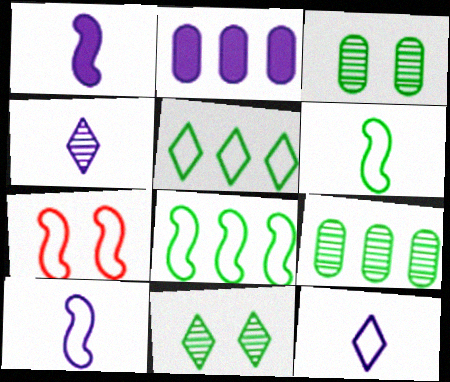[[7, 8, 10]]